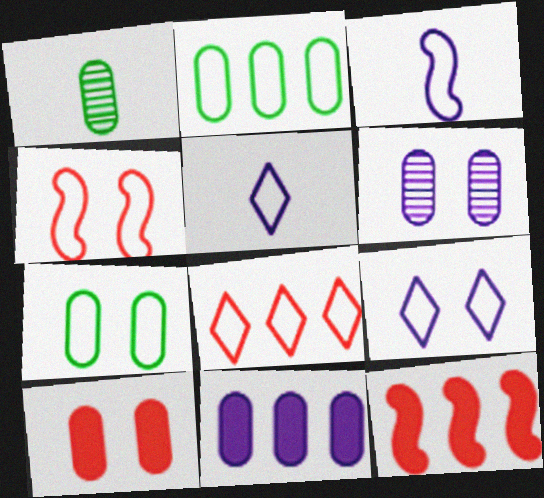[[1, 9, 12], 
[2, 4, 5], 
[3, 7, 8], 
[4, 7, 9], 
[6, 7, 10]]